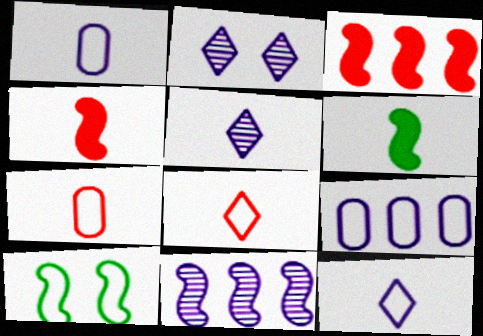[[4, 10, 11], 
[5, 6, 7], 
[8, 9, 10]]